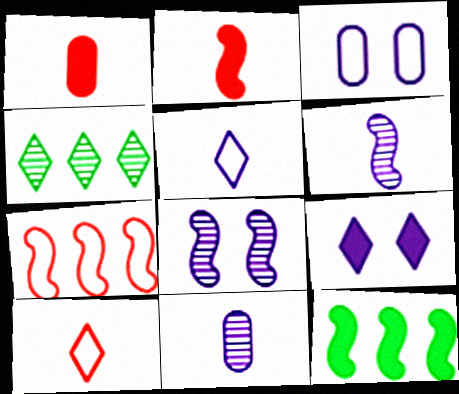[[1, 9, 12], 
[2, 3, 4], 
[3, 8, 9], 
[4, 9, 10]]